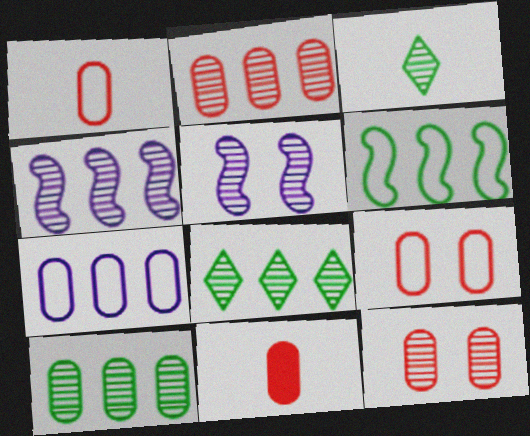[[2, 3, 5], 
[2, 4, 8], 
[2, 9, 11], 
[3, 4, 12]]